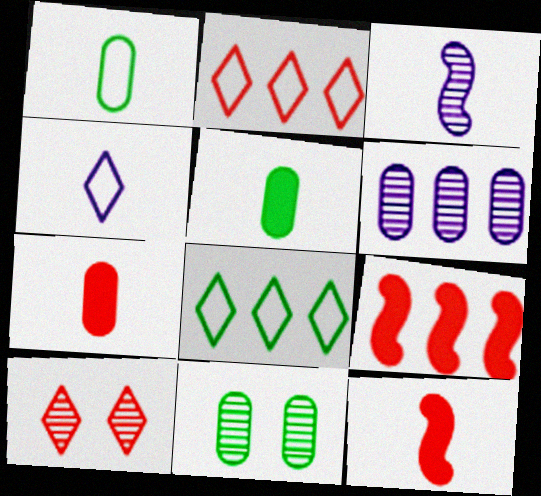[[4, 9, 11], 
[6, 8, 9]]